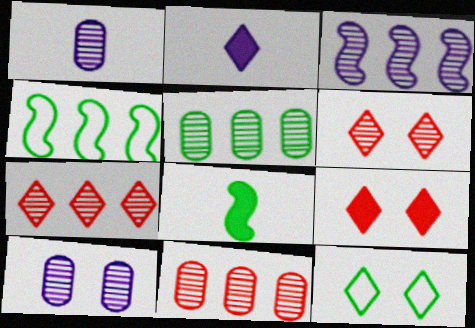[[1, 4, 9], 
[2, 7, 12], 
[3, 5, 7], 
[5, 8, 12]]